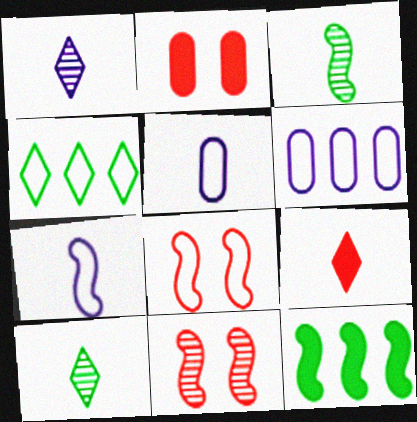[[3, 5, 9], 
[4, 5, 8], 
[7, 11, 12]]